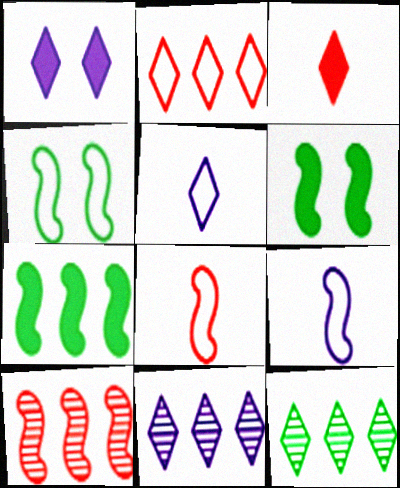[[1, 5, 11], 
[6, 9, 10]]